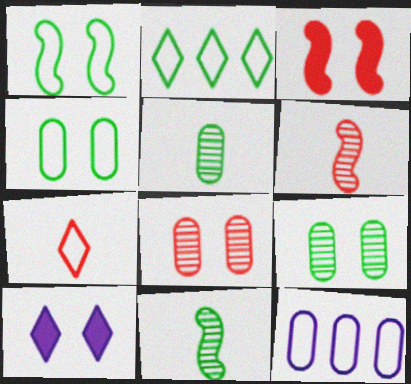[[1, 7, 12], 
[1, 8, 10]]